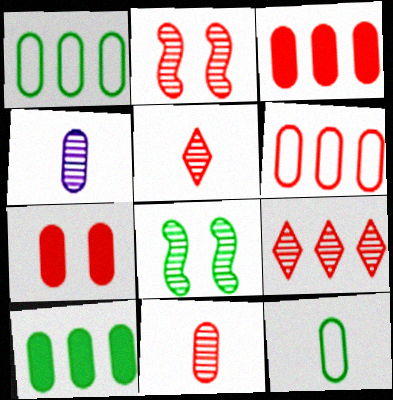[[1, 4, 7], 
[2, 9, 11], 
[4, 8, 9], 
[6, 7, 11]]